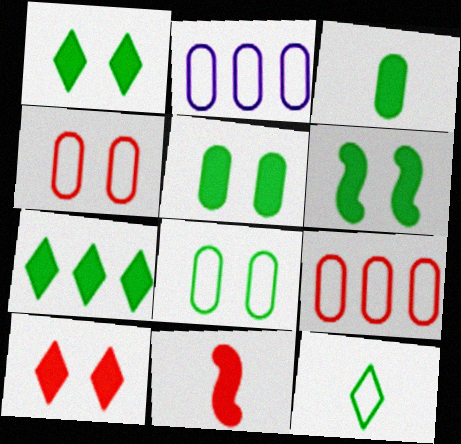[[1, 5, 6], 
[3, 6, 7]]